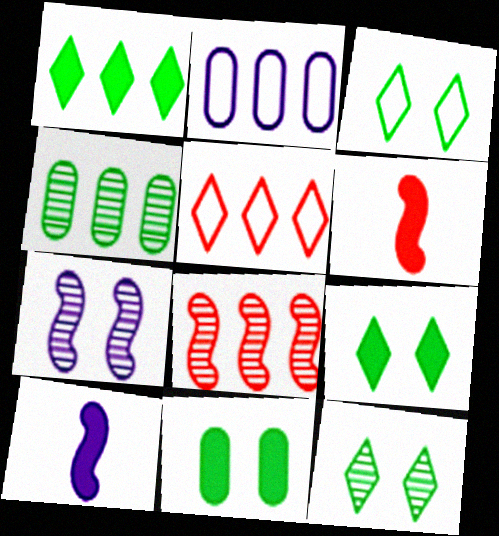[[1, 2, 8], 
[2, 6, 12], 
[3, 9, 12]]